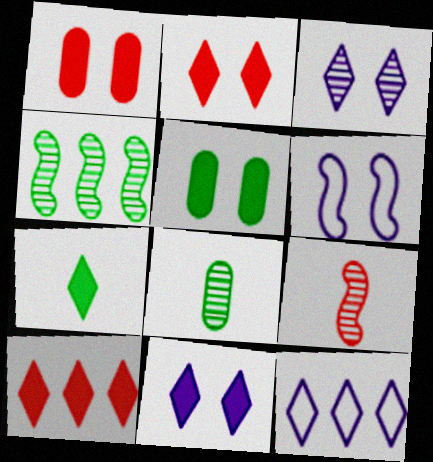[[5, 9, 12], 
[6, 8, 10], 
[7, 10, 11]]